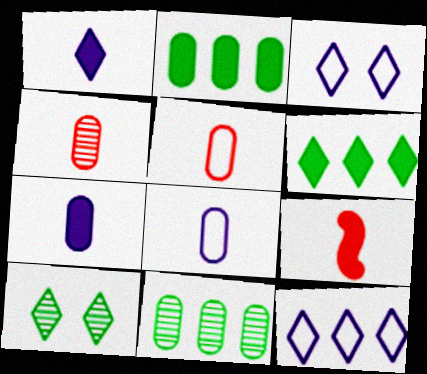[[3, 9, 11]]